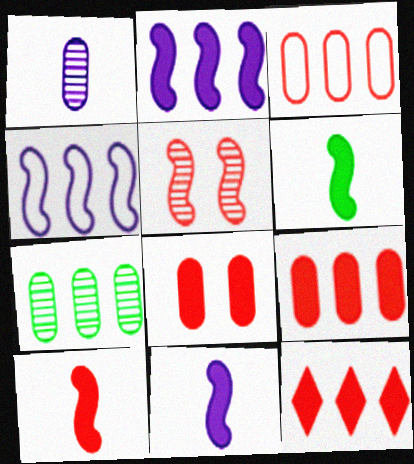[[4, 5, 6], 
[4, 7, 12], 
[6, 10, 11], 
[8, 10, 12]]